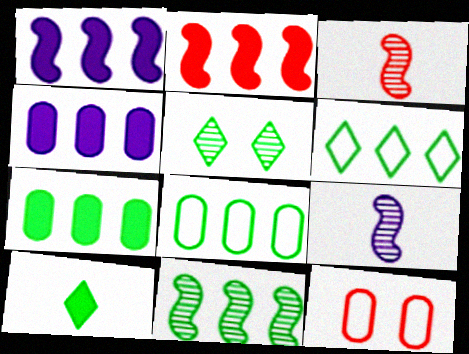[[5, 6, 10], 
[6, 7, 11]]